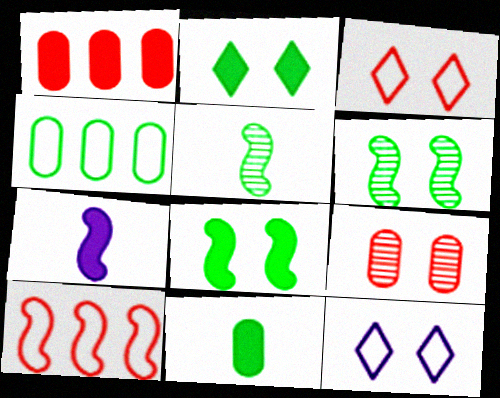[[1, 2, 7], 
[1, 5, 12], 
[2, 4, 5], 
[6, 7, 10], 
[8, 9, 12]]